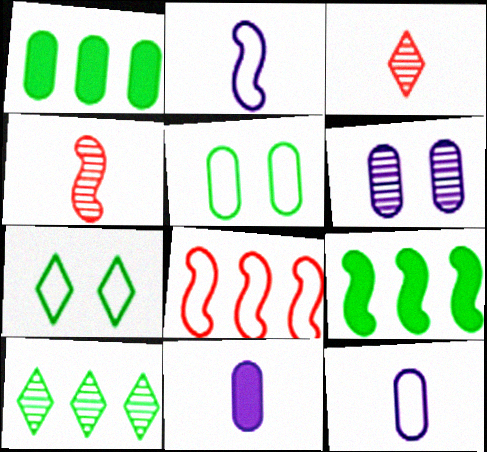[[4, 6, 10], 
[7, 8, 12]]